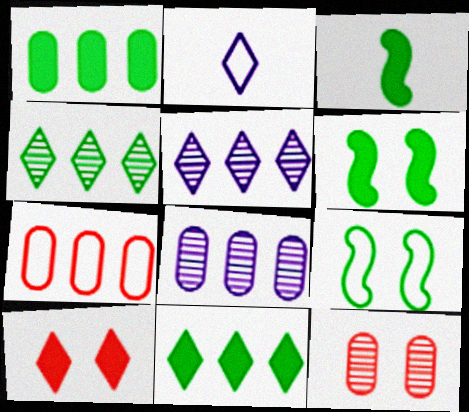[[1, 7, 8], 
[2, 4, 10], 
[2, 7, 9]]